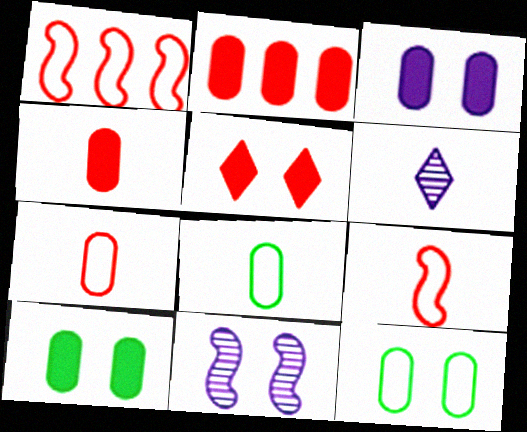[[1, 6, 10], 
[5, 11, 12]]